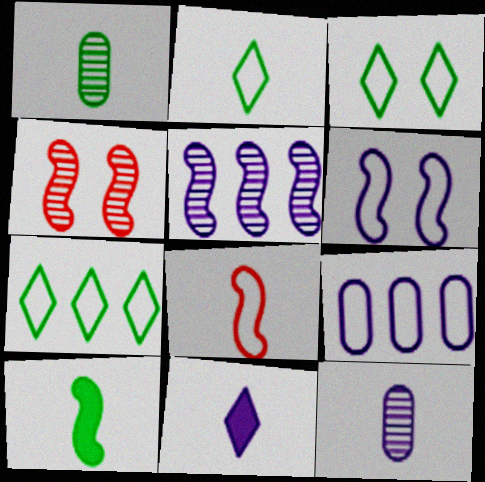[[1, 2, 10], 
[1, 8, 11], 
[2, 3, 7], 
[3, 8, 9]]